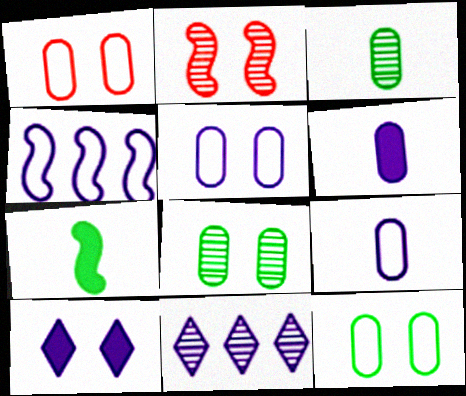[[1, 5, 12], 
[1, 7, 11], 
[2, 3, 11], 
[2, 4, 7], 
[2, 10, 12]]